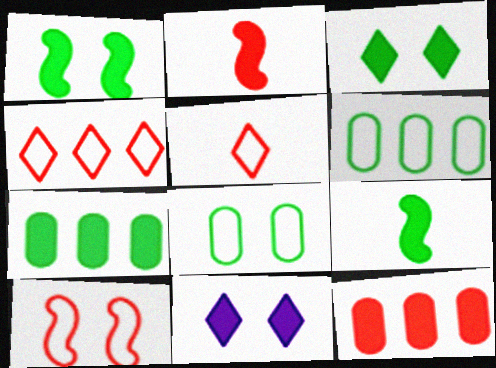[[2, 7, 11], 
[3, 7, 9], 
[9, 11, 12]]